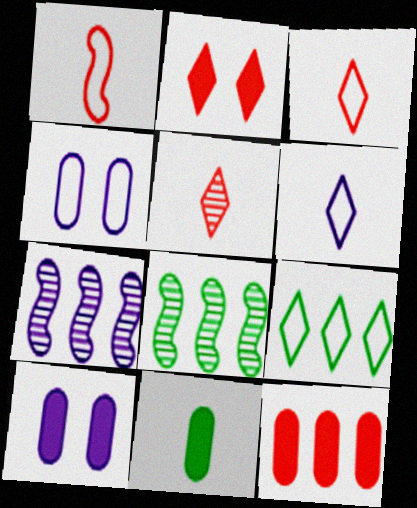[[1, 4, 9], 
[3, 8, 10], 
[6, 7, 10], 
[7, 9, 12], 
[10, 11, 12]]